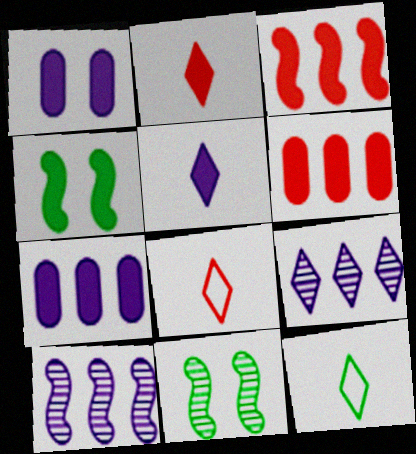[[2, 4, 7], 
[4, 5, 6], 
[7, 8, 11]]